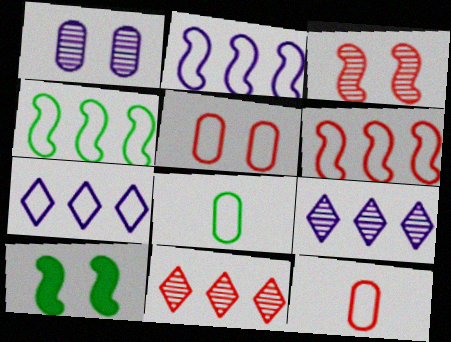[[2, 4, 6], 
[9, 10, 12]]